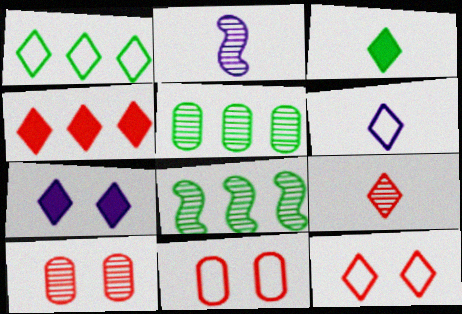[[1, 6, 12], 
[1, 7, 9], 
[3, 4, 7], 
[3, 6, 9], 
[4, 9, 12]]